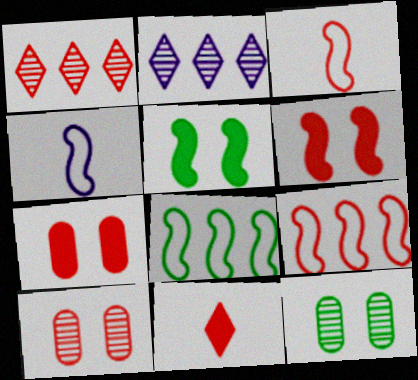[[1, 3, 7], 
[9, 10, 11]]